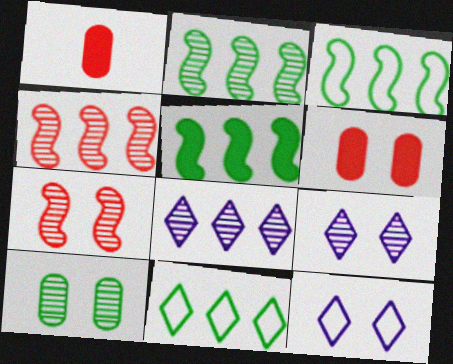[[1, 2, 12], 
[1, 3, 9], 
[2, 3, 5], 
[7, 9, 10]]